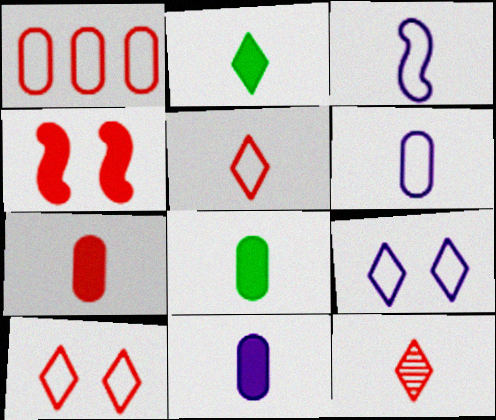[[1, 4, 12], 
[3, 8, 12], 
[7, 8, 11]]